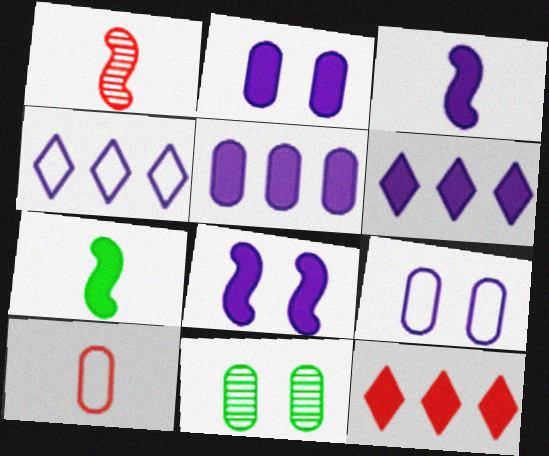[[2, 3, 6], 
[2, 7, 12], 
[5, 10, 11]]